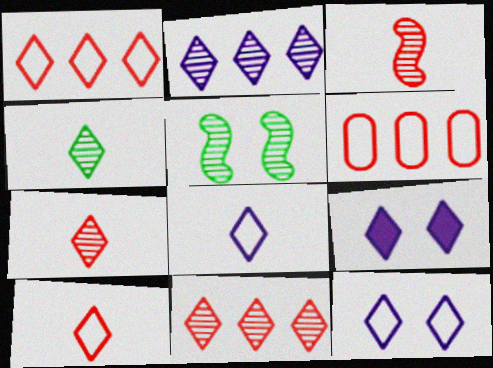[[1, 4, 9], 
[2, 8, 9]]